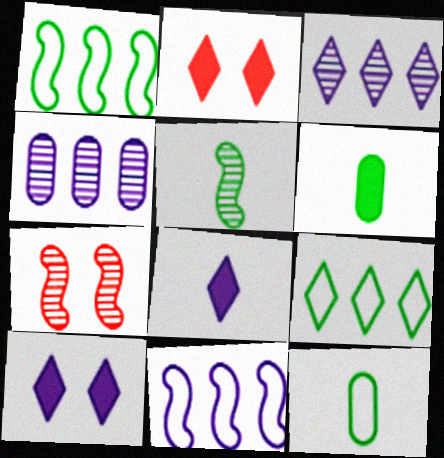[]